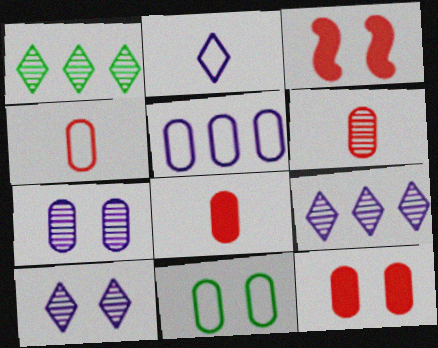[[3, 10, 11], 
[4, 5, 11], 
[4, 6, 8], 
[7, 11, 12]]